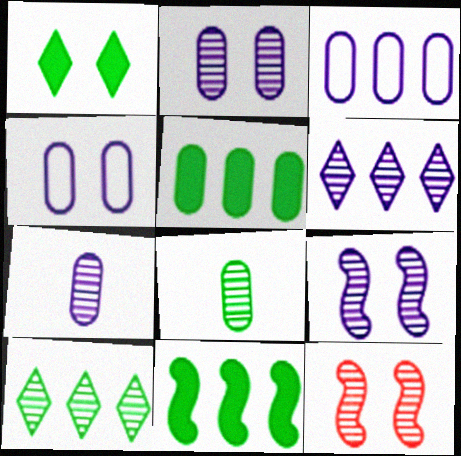[[1, 4, 12], 
[6, 7, 9], 
[6, 8, 12], 
[7, 10, 12]]